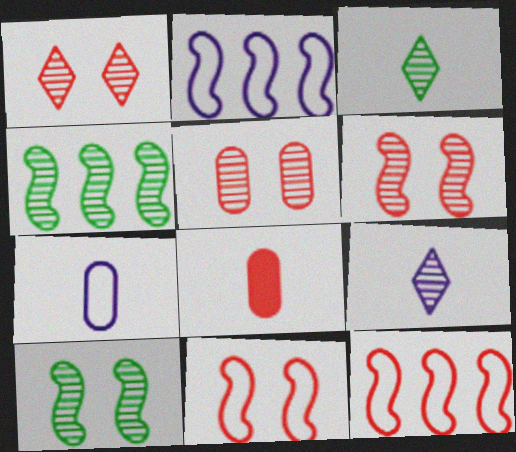[[1, 5, 6], 
[1, 8, 12], 
[4, 5, 9]]